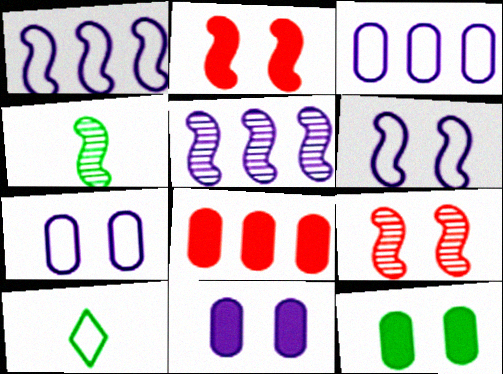[[1, 2, 4], 
[4, 5, 9]]